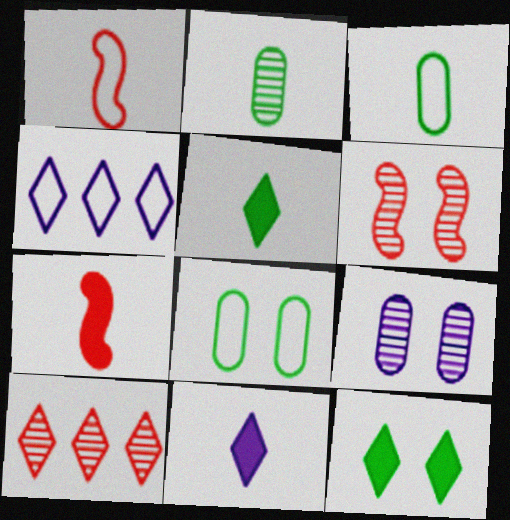[[1, 2, 11], 
[1, 4, 8]]